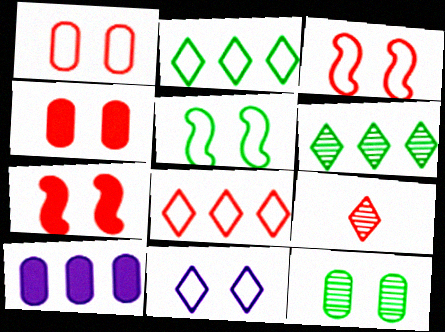[[1, 5, 11], 
[5, 9, 10], 
[7, 11, 12]]